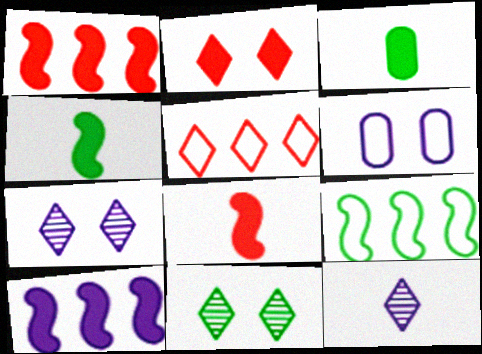[[2, 3, 10], 
[3, 9, 11], 
[6, 10, 12]]